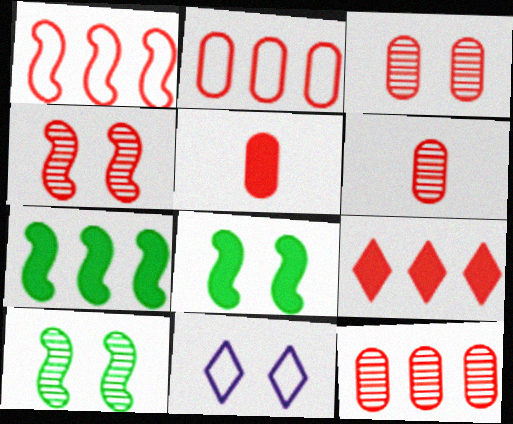[[1, 9, 12], 
[2, 3, 5], 
[3, 6, 12], 
[3, 8, 11], 
[6, 7, 11]]